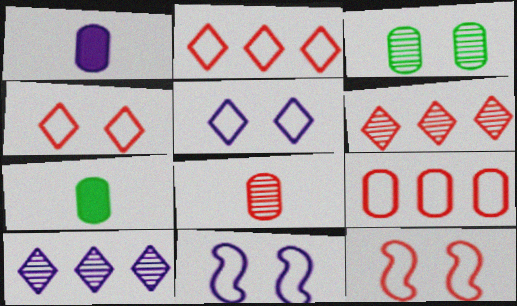[[1, 3, 9], 
[1, 10, 11], 
[6, 7, 11], 
[7, 10, 12]]